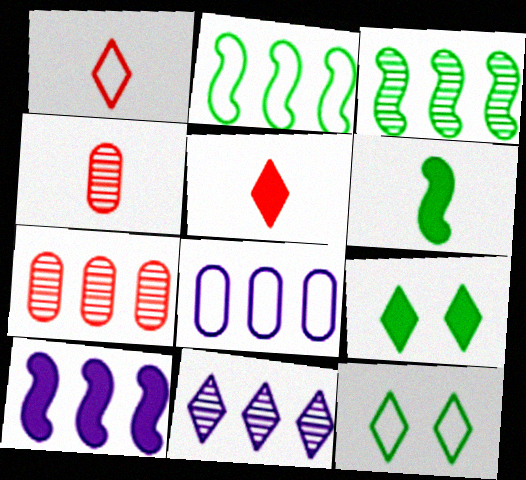[[1, 9, 11], 
[3, 7, 11], 
[4, 10, 12], 
[5, 11, 12], 
[8, 10, 11]]